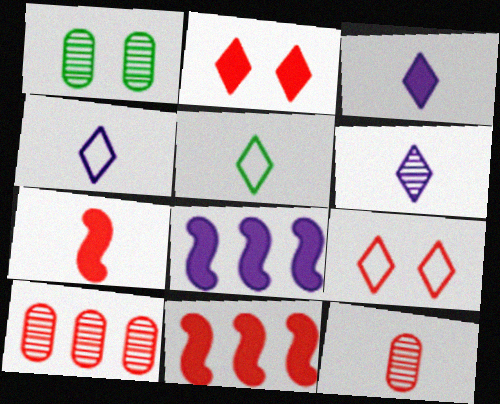[[1, 4, 11], 
[3, 4, 6], 
[7, 9, 10], 
[9, 11, 12]]